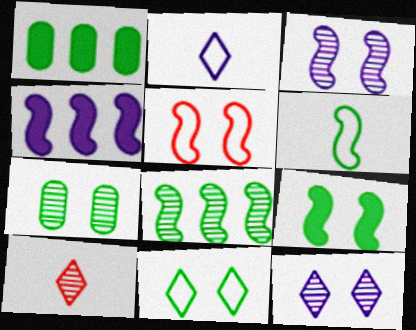[[3, 5, 9], 
[6, 8, 9], 
[7, 9, 11]]